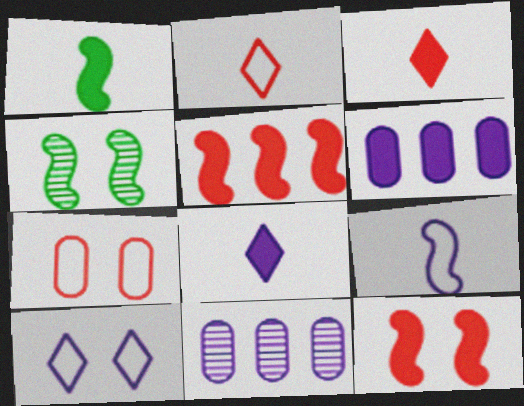[[2, 4, 6], 
[4, 5, 9]]